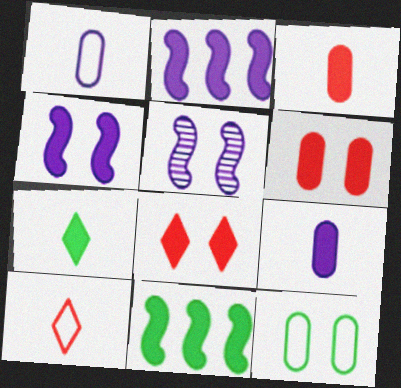[[2, 6, 7], 
[5, 8, 12], 
[8, 9, 11]]